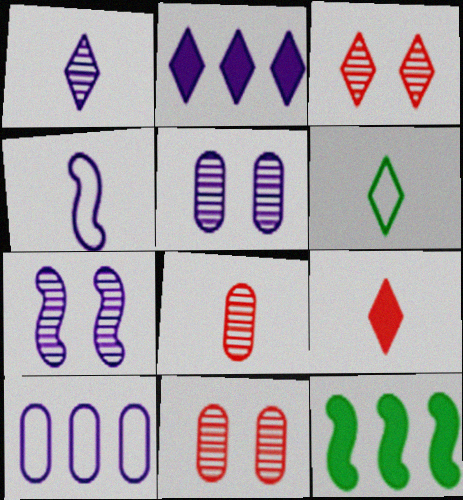[[1, 6, 9], 
[2, 3, 6], 
[2, 4, 5]]